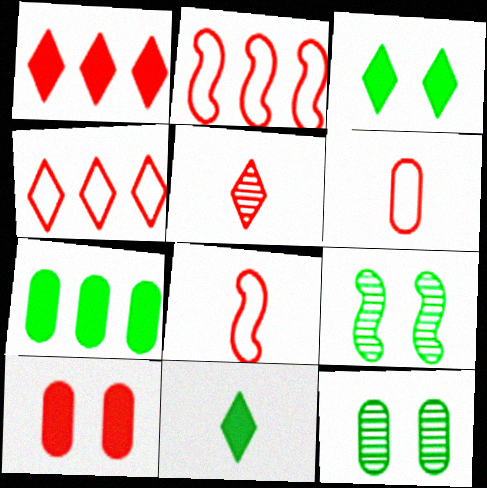[[2, 5, 10]]